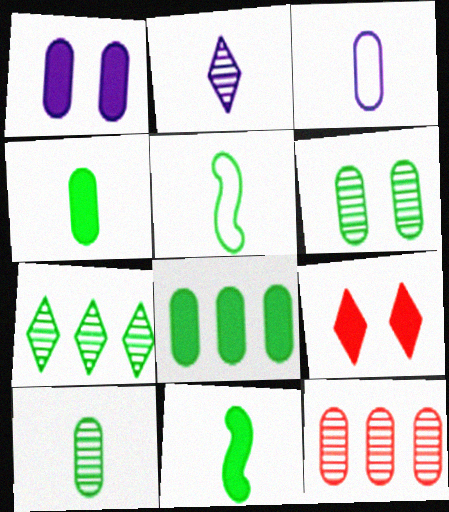[]